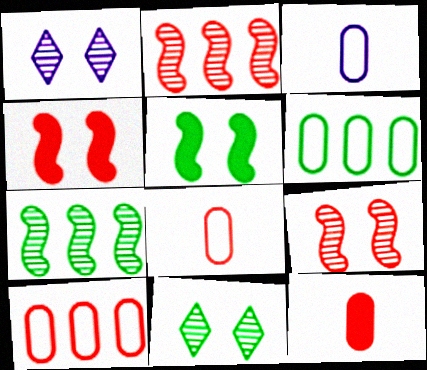[]